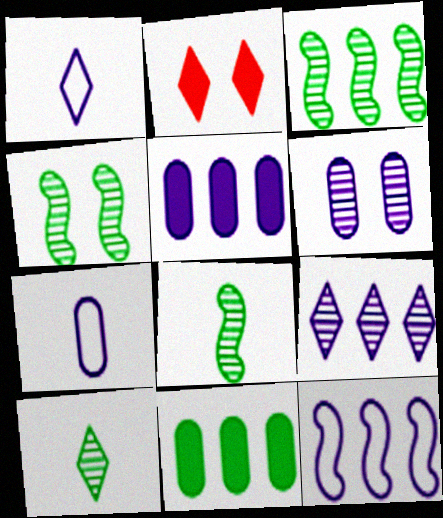[[2, 3, 7], 
[3, 4, 8], 
[5, 6, 7], 
[5, 9, 12]]